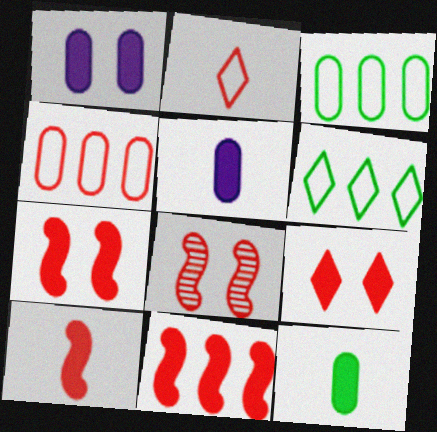[[5, 6, 8], 
[7, 10, 11]]